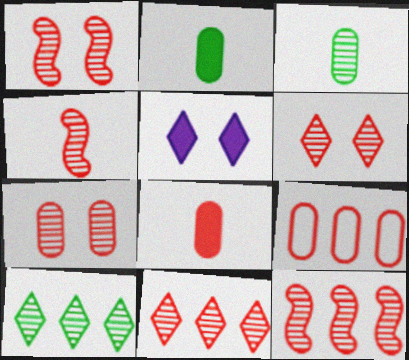[[1, 4, 12], 
[1, 6, 7], 
[4, 7, 11], 
[7, 8, 9]]